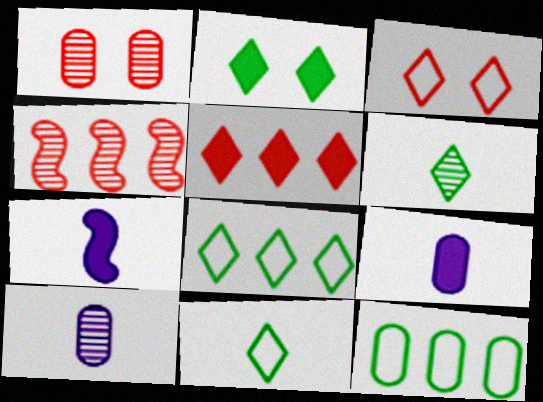[[1, 7, 8], 
[1, 9, 12], 
[2, 6, 8]]